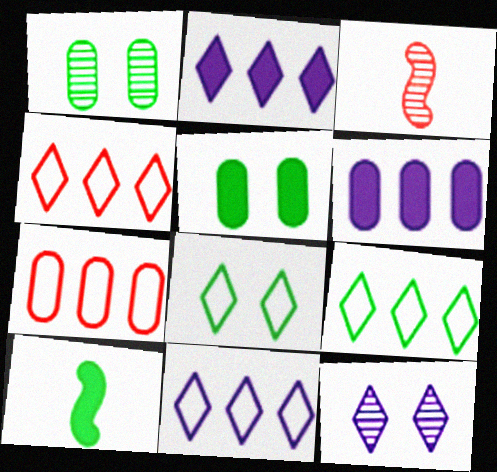[[1, 9, 10], 
[3, 5, 11], 
[3, 6, 8], 
[4, 9, 11], 
[7, 10, 12]]